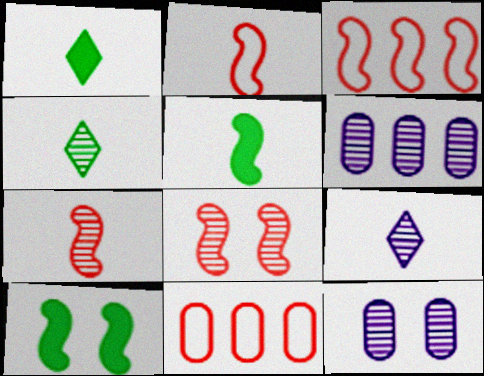[[1, 3, 12], 
[4, 6, 8], 
[9, 10, 11]]